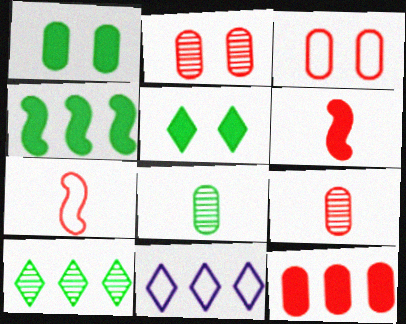[[3, 9, 12]]